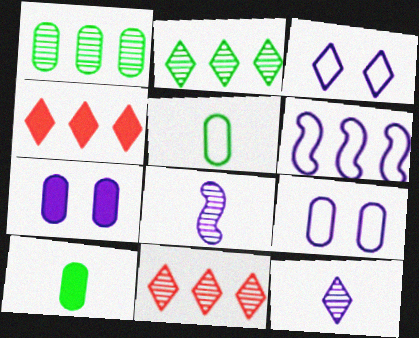[[1, 4, 6], 
[6, 7, 12]]